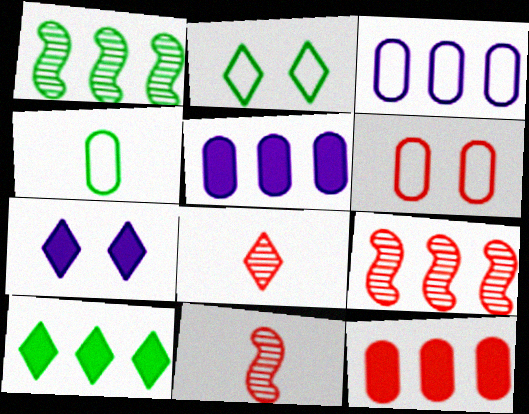[[2, 5, 11], 
[3, 4, 6], 
[3, 9, 10], 
[4, 7, 9]]